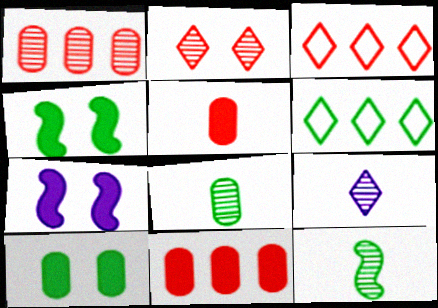[[3, 7, 8], 
[4, 6, 8], 
[6, 10, 12]]